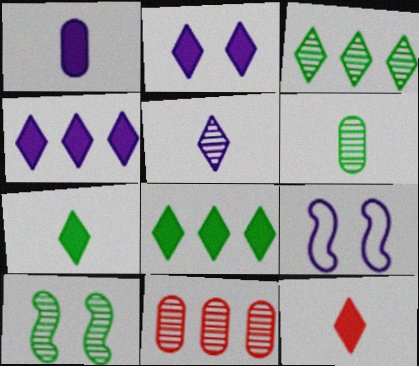[[2, 8, 12], 
[3, 6, 10], 
[5, 10, 11], 
[7, 9, 11]]